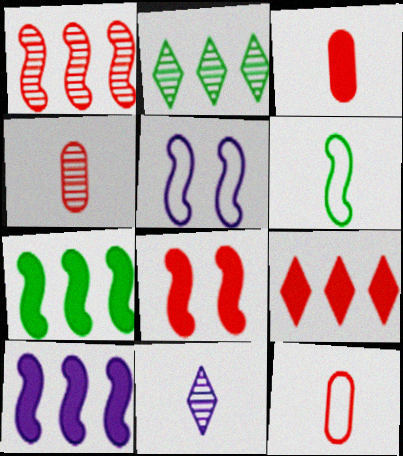[[2, 3, 5], 
[3, 4, 12], 
[3, 6, 11], 
[3, 8, 9]]